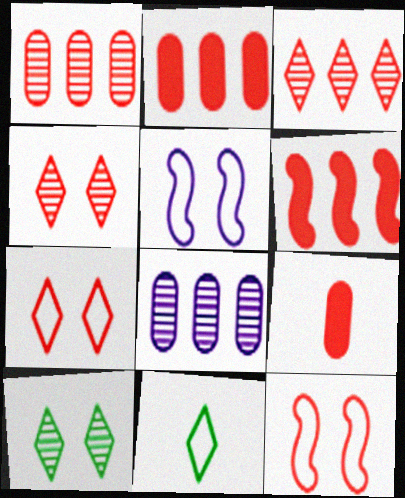[[3, 9, 12]]